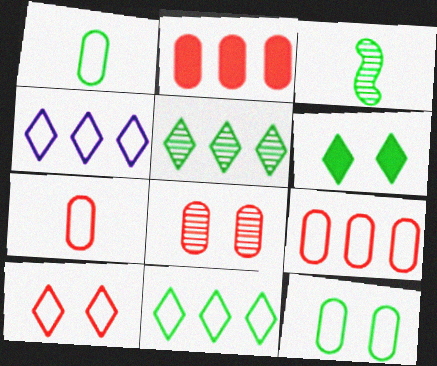[[2, 7, 8]]